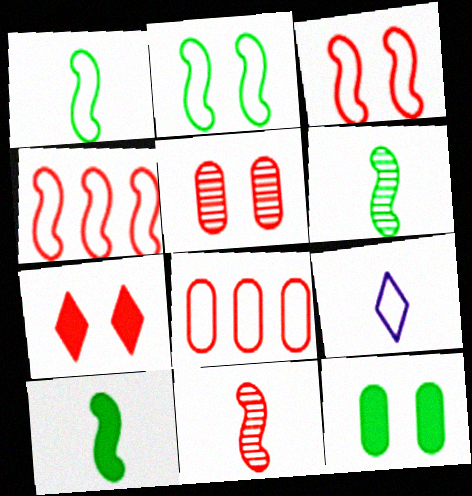[[1, 6, 10], 
[2, 8, 9], 
[3, 5, 7], 
[7, 8, 11]]